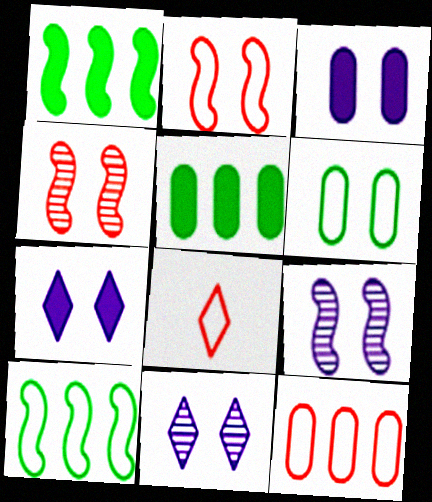[[2, 8, 12], 
[4, 6, 7], 
[5, 8, 9]]